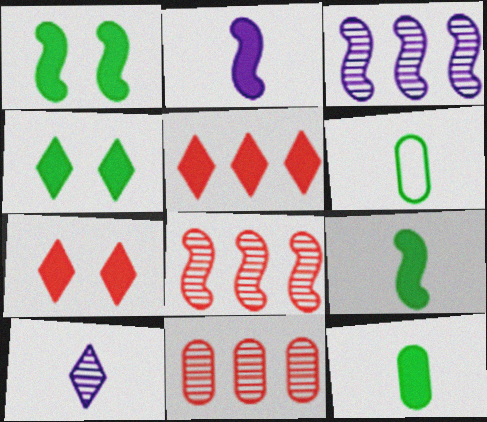[[3, 6, 7]]